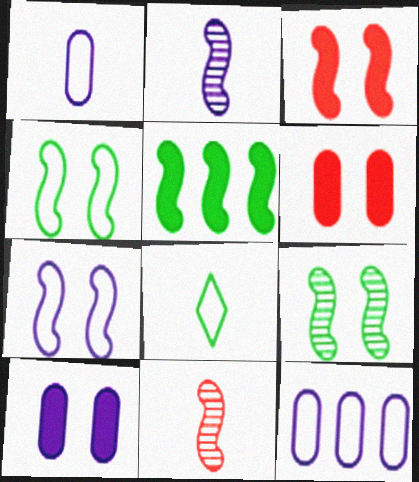[[3, 7, 9], 
[5, 7, 11]]